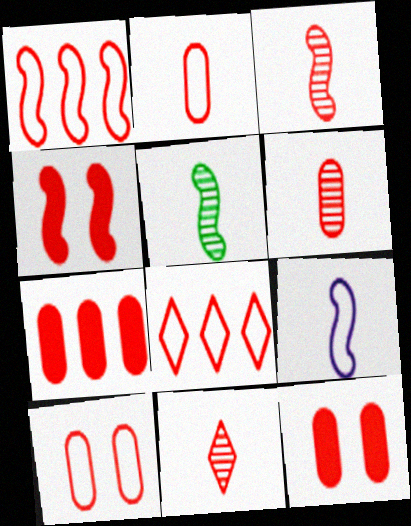[[1, 3, 4], 
[1, 11, 12], 
[3, 6, 11], 
[3, 8, 12], 
[4, 6, 8], 
[6, 7, 10]]